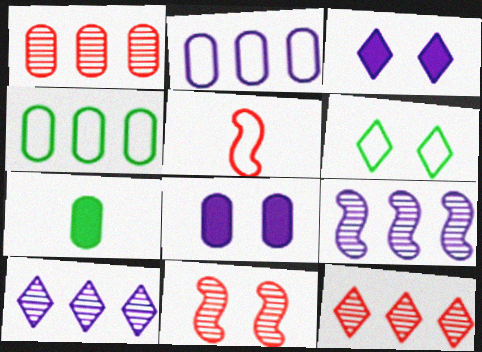[[2, 5, 6], 
[6, 8, 11]]